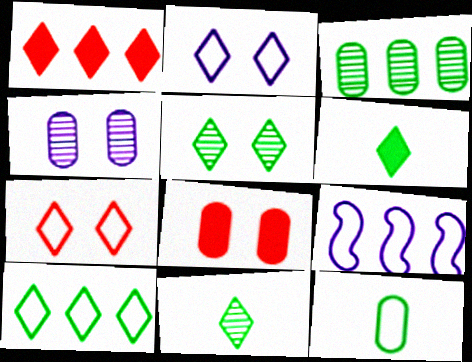[[1, 2, 11], 
[1, 3, 9], 
[5, 6, 10], 
[7, 9, 12], 
[8, 9, 11]]